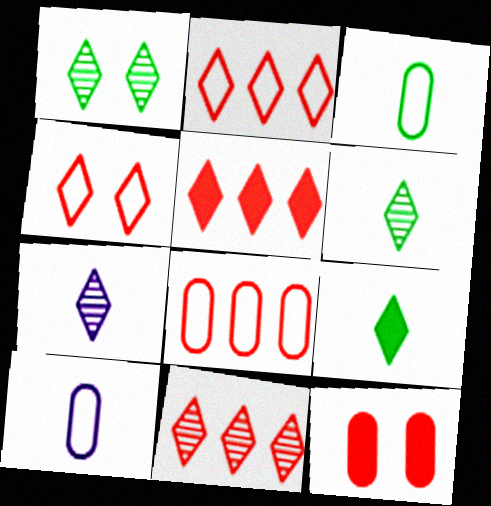[[1, 7, 11], 
[2, 5, 11]]